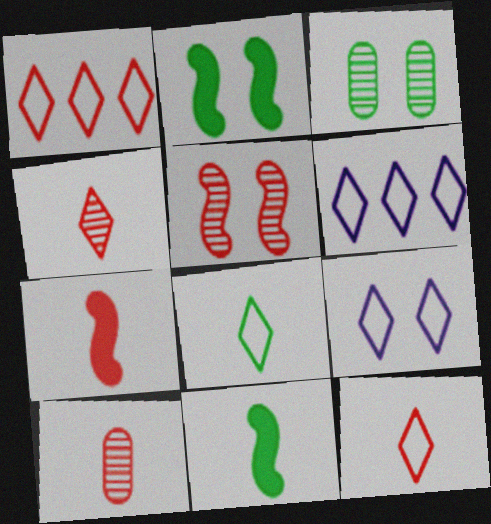[[1, 8, 9], 
[2, 6, 10], 
[3, 6, 7], 
[7, 10, 12]]